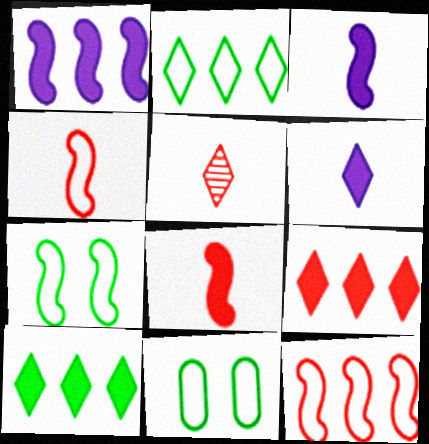[[1, 5, 11]]